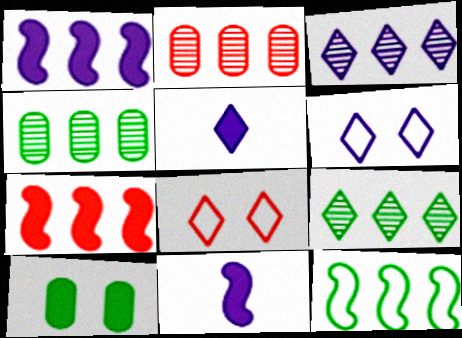[[3, 5, 6], 
[4, 8, 11], 
[5, 7, 10], 
[5, 8, 9]]